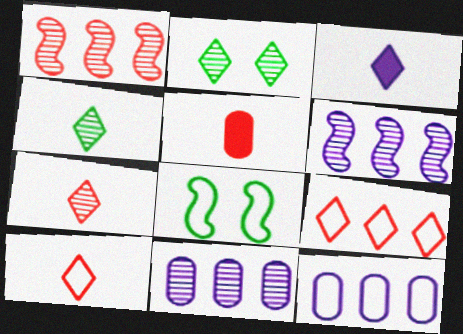[[2, 3, 9], 
[3, 4, 10], 
[8, 10, 12]]